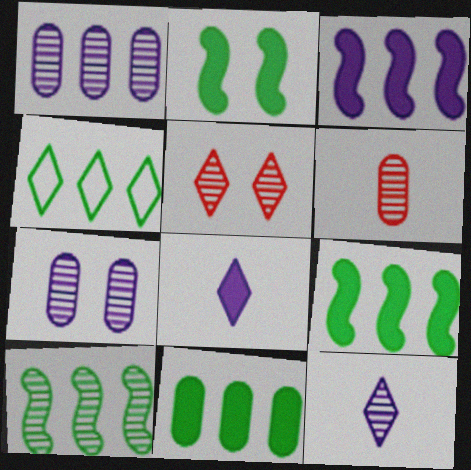[[4, 5, 8], 
[4, 10, 11]]